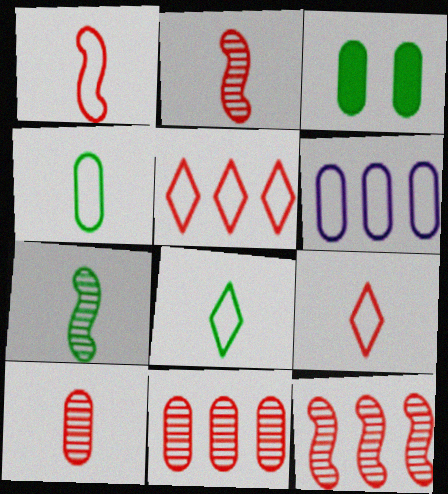[[3, 6, 10]]